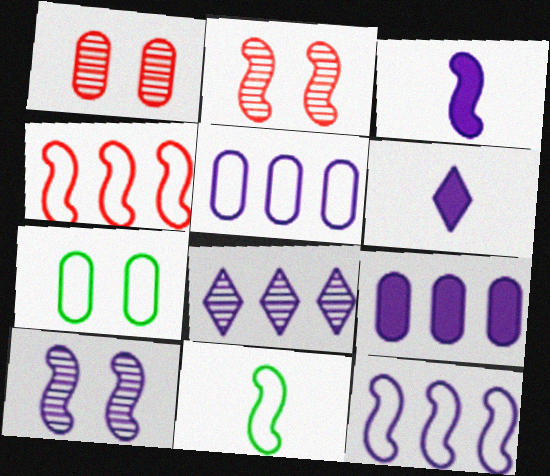[[3, 10, 12], 
[5, 6, 10], 
[8, 9, 12]]